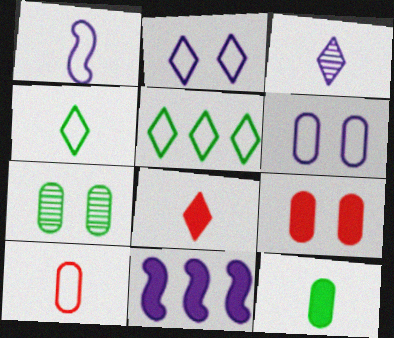[[1, 4, 10], 
[3, 4, 8], 
[3, 6, 11], 
[6, 7, 9]]